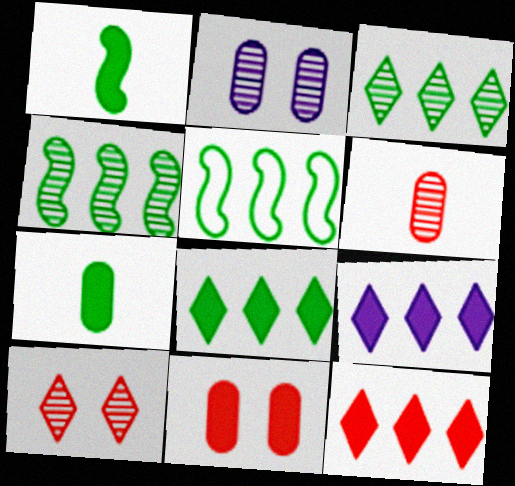[[1, 9, 11], 
[8, 9, 12]]